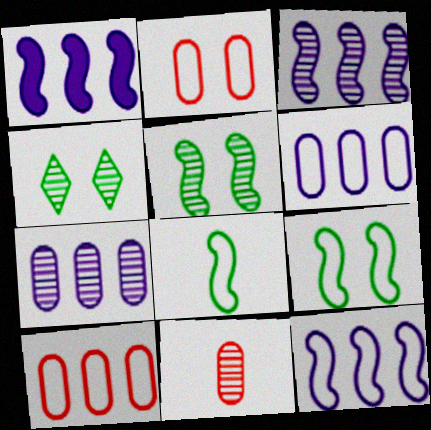[[1, 3, 12], 
[3, 4, 11]]